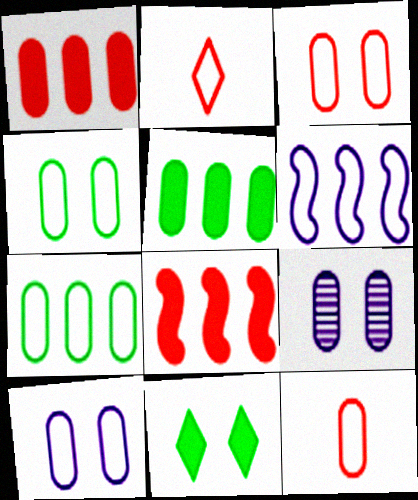[[2, 4, 6], 
[3, 4, 10], 
[5, 9, 12], 
[7, 10, 12]]